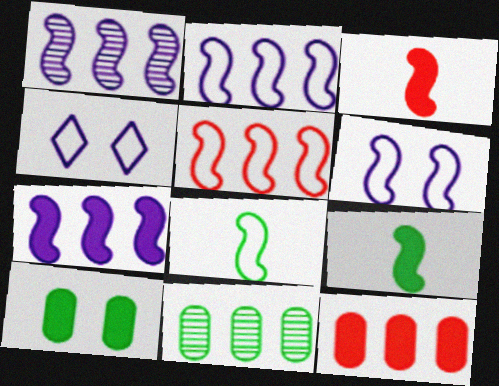[[1, 2, 7], 
[3, 4, 11], 
[5, 6, 8]]